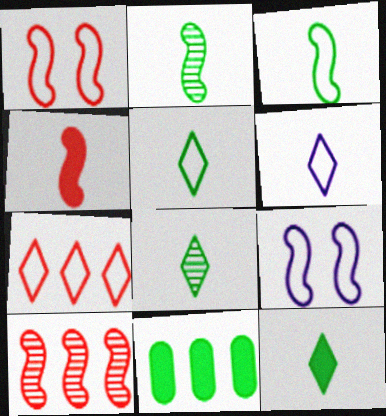[[1, 4, 10], 
[5, 8, 12]]